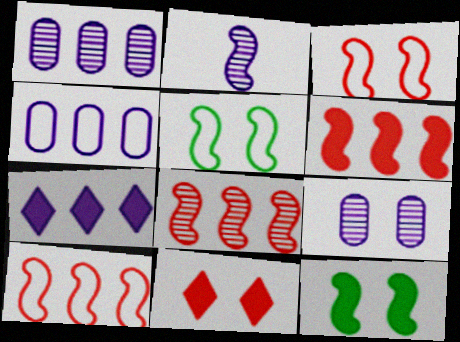[[2, 5, 6], 
[2, 10, 12], 
[5, 9, 11], 
[6, 8, 10]]